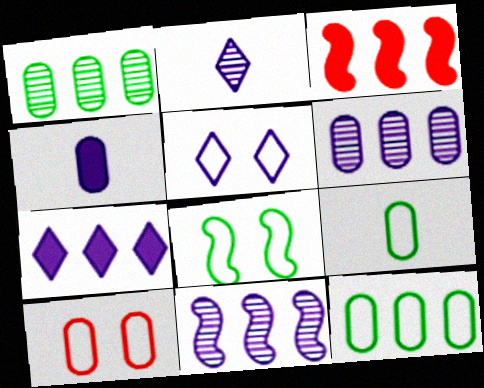[[1, 4, 10], 
[2, 5, 7], 
[4, 5, 11], 
[5, 8, 10]]